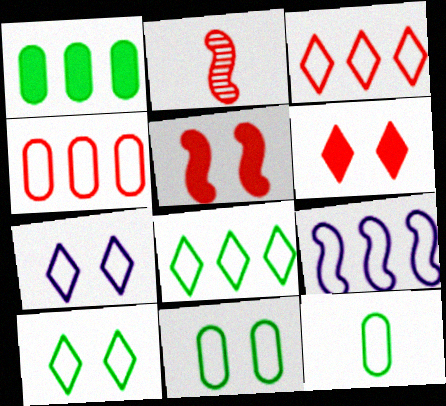[[1, 2, 7], 
[2, 4, 6], 
[4, 8, 9]]